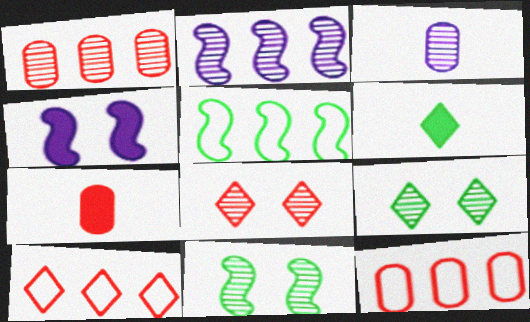[]